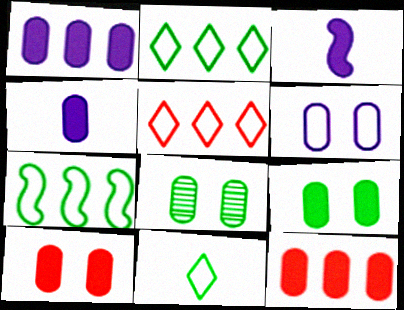[[3, 5, 8], 
[4, 9, 12], 
[6, 8, 10]]